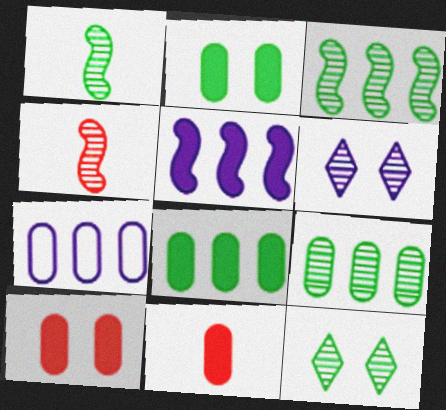[[1, 9, 12], 
[4, 6, 9]]